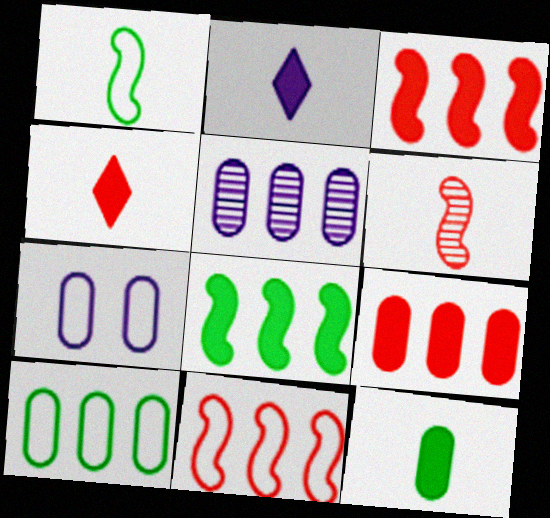[[5, 9, 10]]